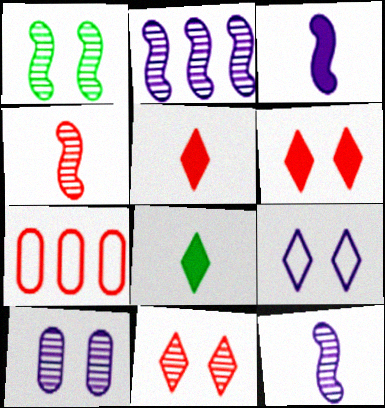[[1, 2, 4], 
[1, 10, 11], 
[4, 6, 7]]